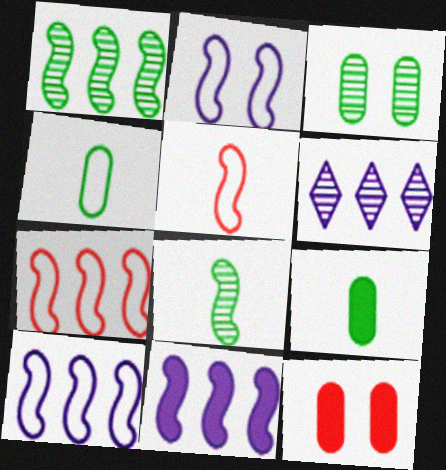[[1, 7, 11]]